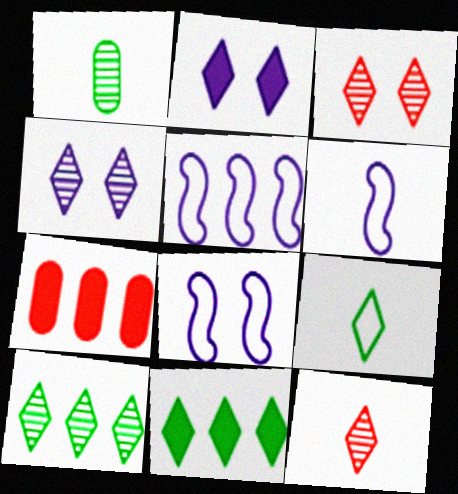[[4, 10, 12], 
[5, 6, 8], 
[5, 7, 10]]